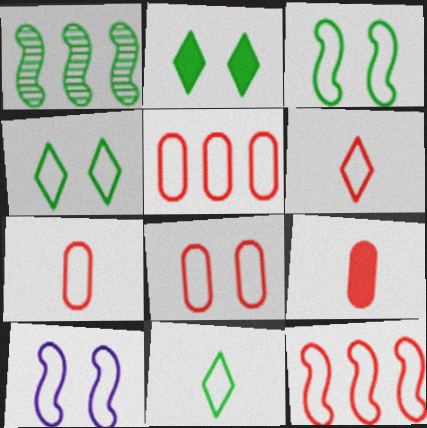[[4, 8, 10], 
[5, 7, 8], 
[5, 10, 11], 
[6, 8, 12]]